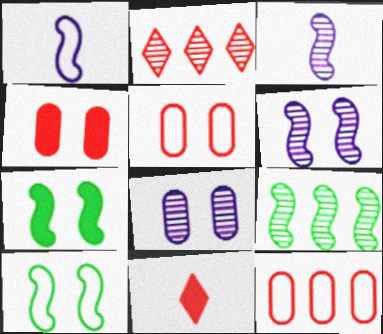[]